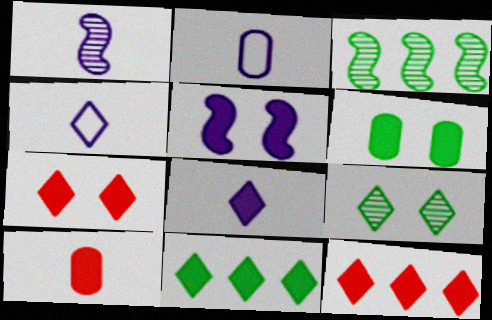[[1, 2, 8], 
[2, 3, 7], 
[4, 9, 12], 
[5, 6, 7], 
[5, 10, 11], 
[7, 8, 11]]